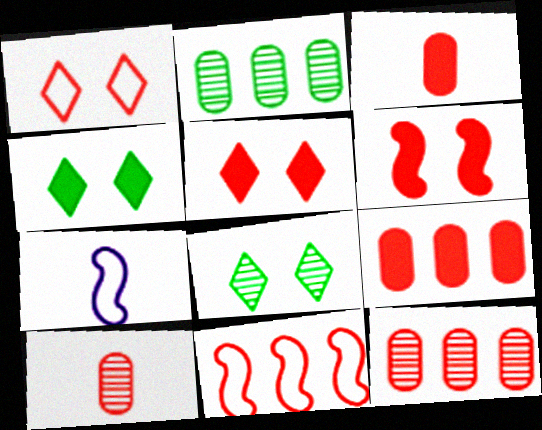[[2, 5, 7], 
[4, 7, 12], 
[5, 10, 11], 
[7, 8, 9]]